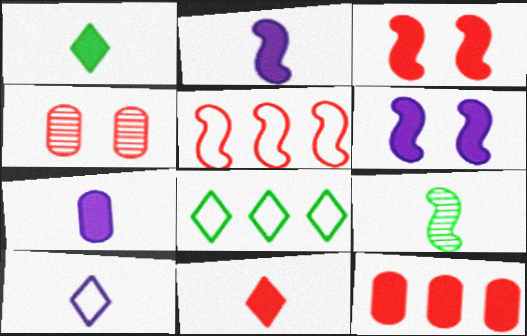[[1, 6, 12], 
[2, 4, 8], 
[3, 11, 12], 
[4, 5, 11], 
[5, 6, 9]]